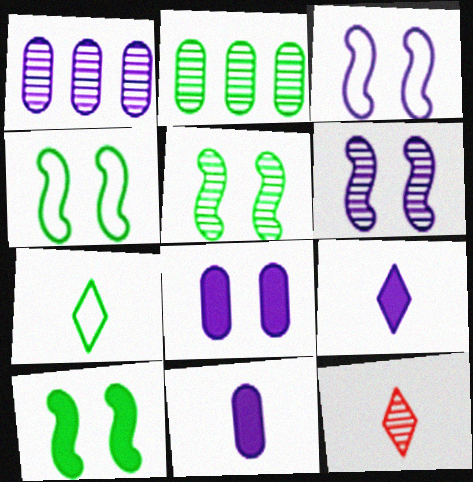[[1, 3, 9], 
[1, 5, 12], 
[2, 6, 12], 
[2, 7, 10], 
[4, 5, 10], 
[7, 9, 12]]